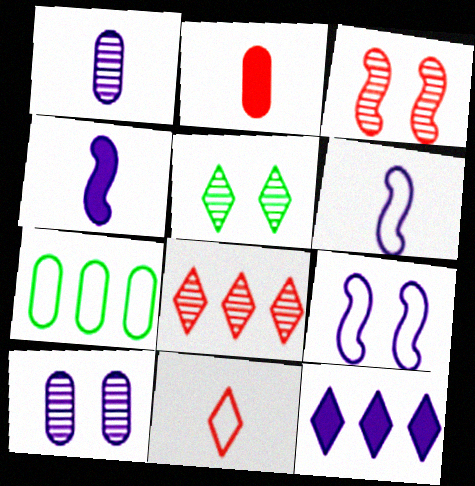[[1, 9, 12], 
[2, 7, 10], 
[3, 5, 10], 
[5, 11, 12], 
[6, 10, 12], 
[7, 9, 11]]